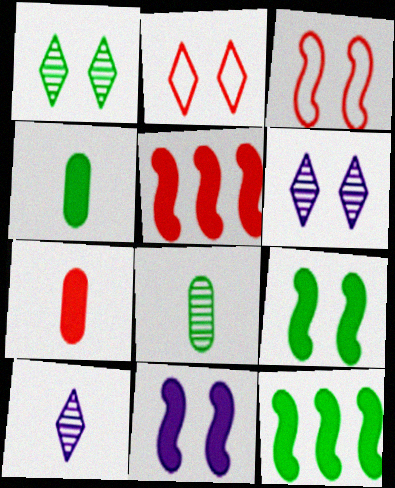[]